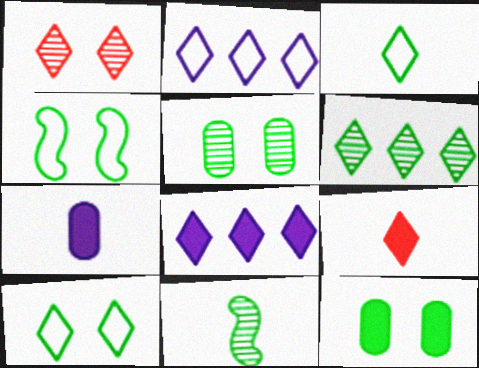[[1, 3, 8], 
[5, 6, 11]]